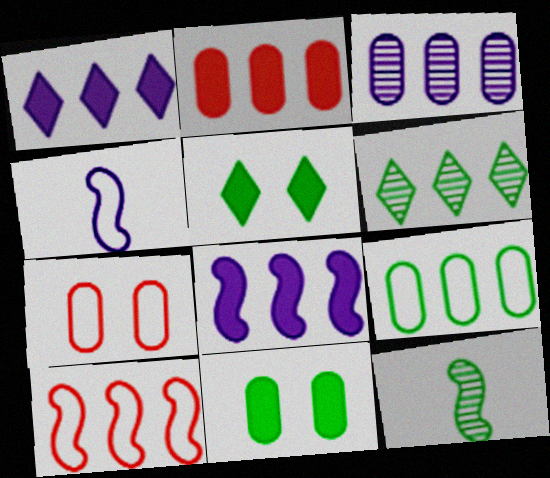[[1, 7, 12], 
[2, 3, 9], 
[5, 9, 12]]